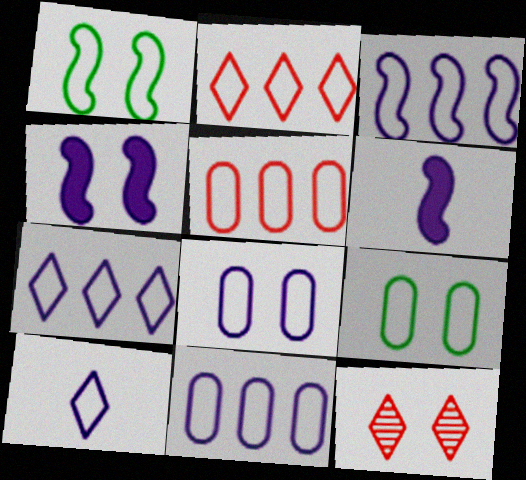[[1, 5, 10], 
[3, 7, 11], 
[3, 8, 10], 
[4, 9, 12]]